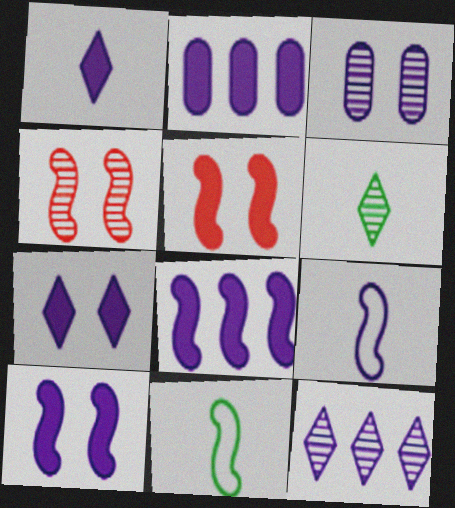[[1, 2, 10], 
[4, 8, 11]]